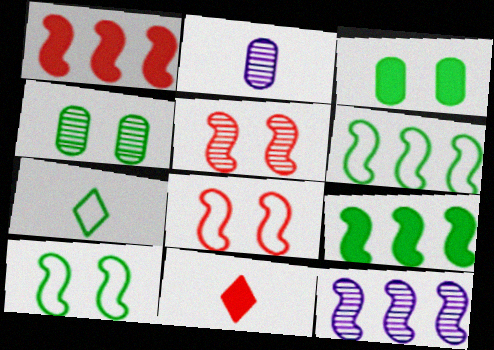[[1, 6, 12], 
[4, 7, 9]]